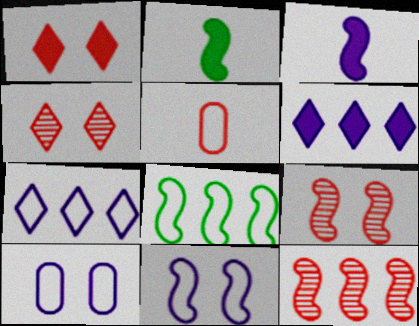[[1, 5, 12], 
[2, 11, 12], 
[3, 8, 9]]